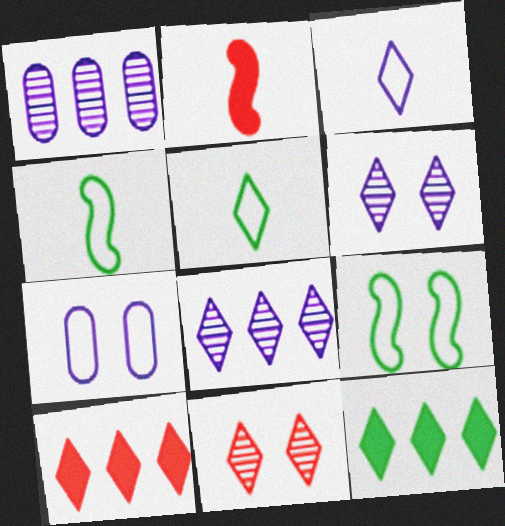[[3, 11, 12], 
[5, 6, 10]]